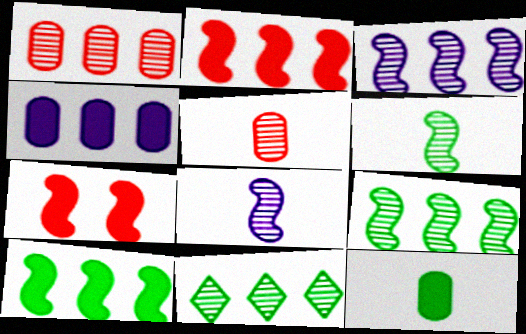[[1, 3, 11]]